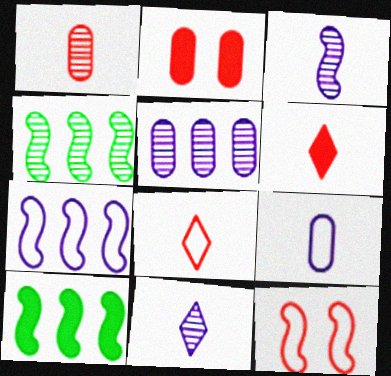[[3, 10, 12]]